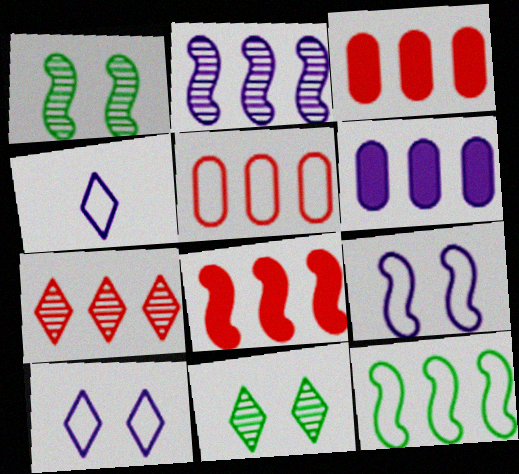[[1, 3, 4], 
[2, 8, 12], 
[5, 7, 8], 
[6, 7, 12]]